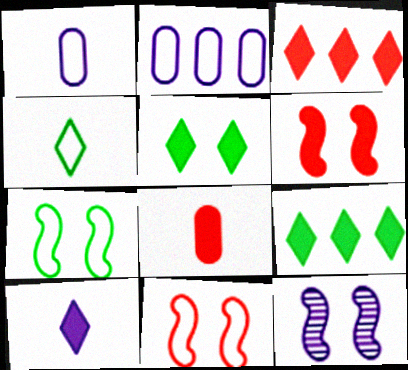[[2, 4, 11], 
[2, 10, 12], 
[3, 5, 10], 
[3, 6, 8], 
[6, 7, 12]]